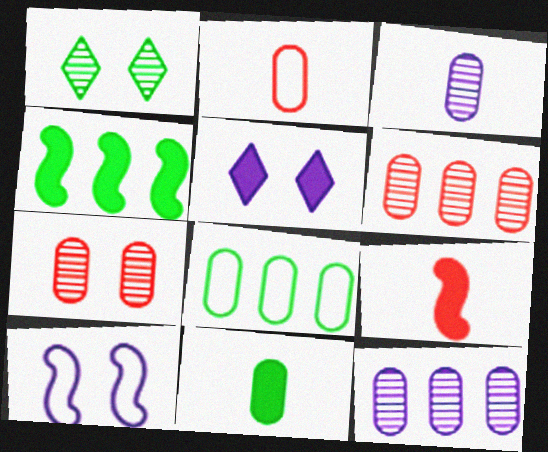[[2, 3, 11]]